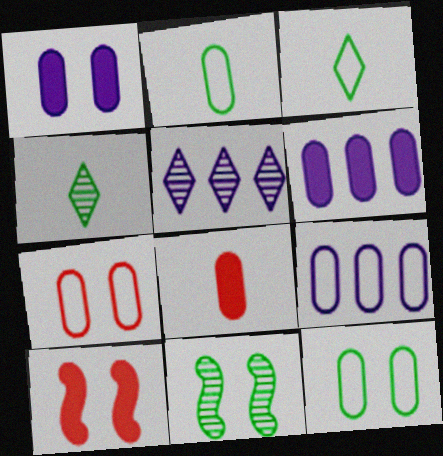[[2, 5, 10], 
[2, 7, 9], 
[4, 9, 10]]